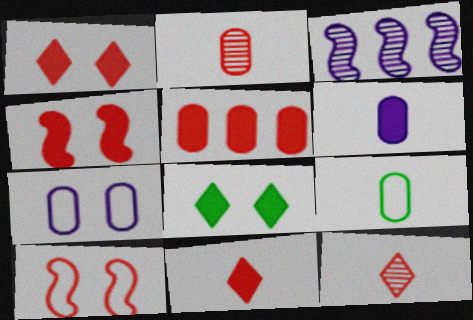[[1, 3, 9], 
[2, 6, 9], 
[4, 5, 11], 
[5, 10, 12]]